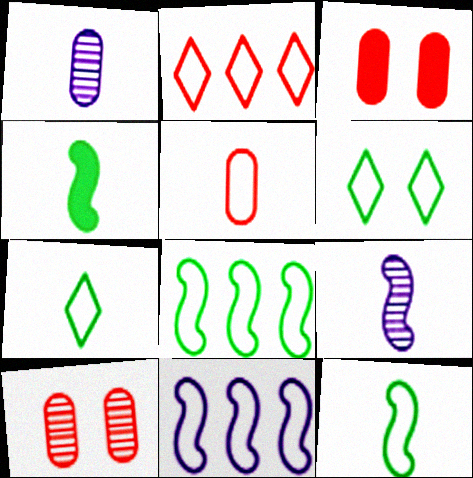[[5, 6, 11]]